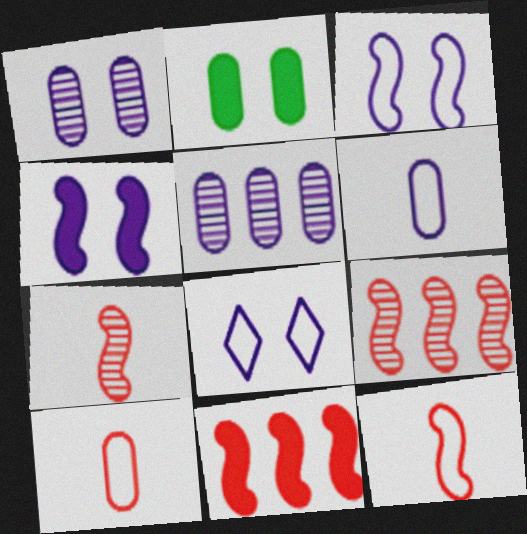[[1, 4, 8], 
[2, 5, 10]]